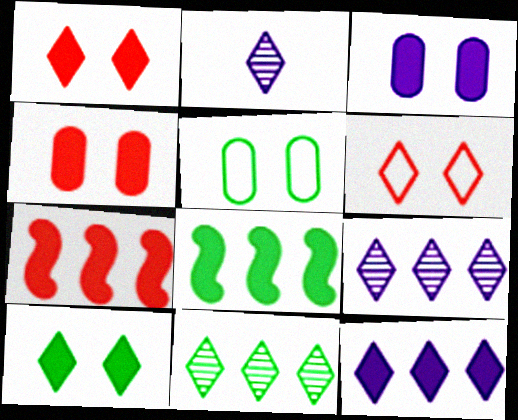[[2, 5, 7]]